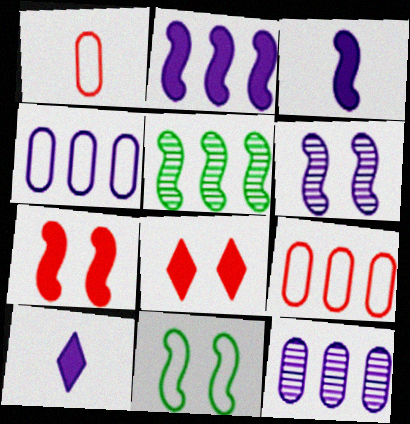[[4, 6, 10], 
[6, 7, 11]]